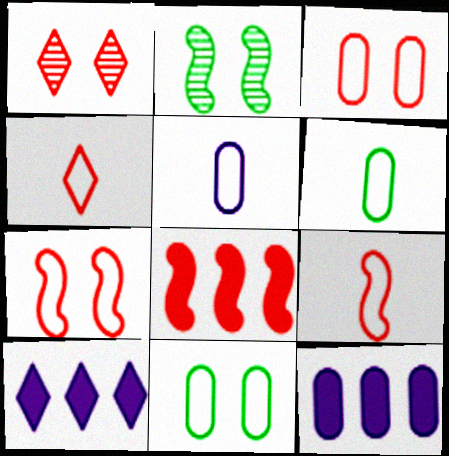[[2, 4, 12]]